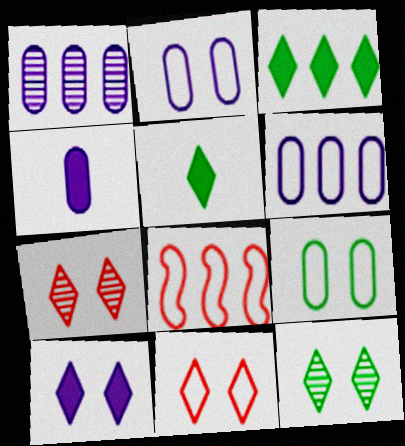[[1, 2, 4], 
[1, 3, 8], 
[4, 8, 12], 
[10, 11, 12]]